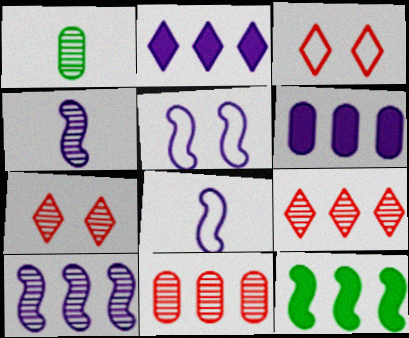[[1, 7, 10]]